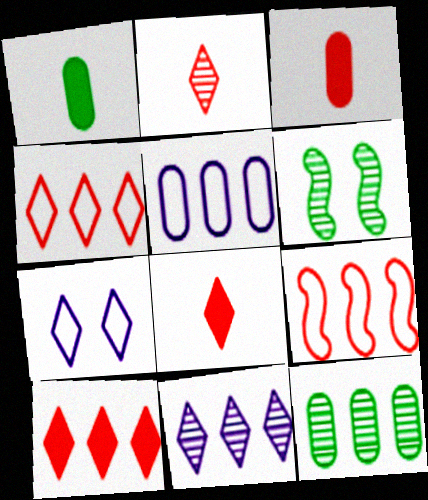[[5, 6, 8]]